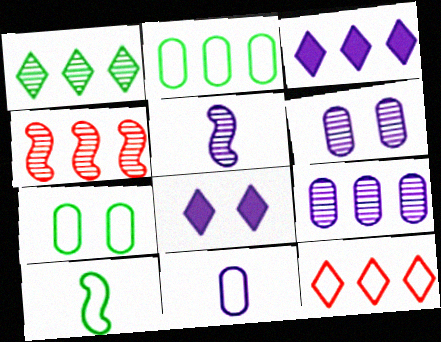[[1, 3, 12], 
[1, 4, 9], 
[2, 3, 4]]